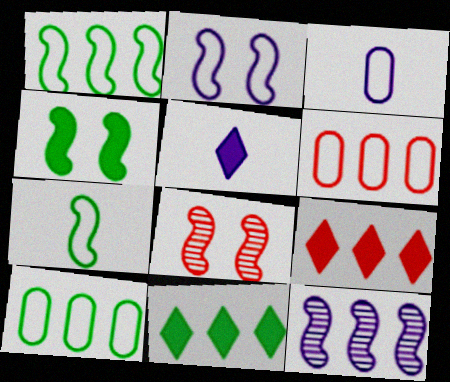[[2, 4, 8], 
[3, 8, 11], 
[5, 8, 10], 
[6, 11, 12], 
[9, 10, 12]]